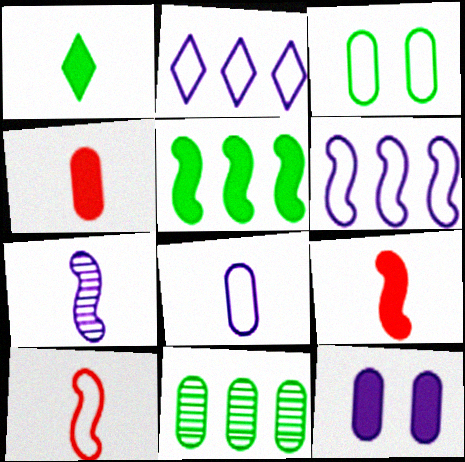[[2, 3, 10], 
[2, 7, 12]]